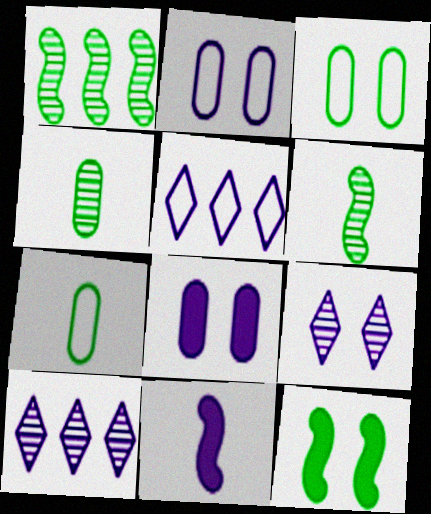[[2, 10, 11]]